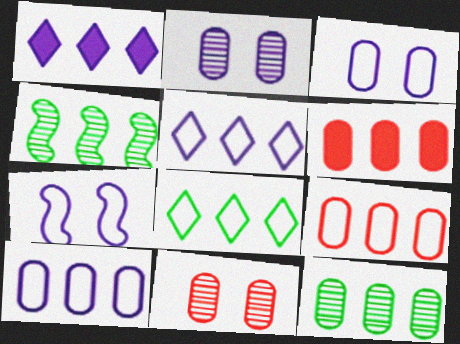[[1, 4, 9], 
[4, 5, 6], 
[6, 10, 12]]